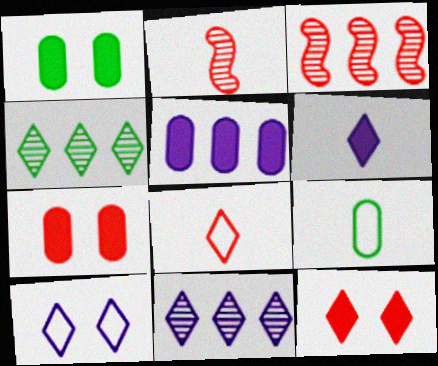[[2, 6, 9], 
[3, 7, 8], 
[6, 10, 11]]